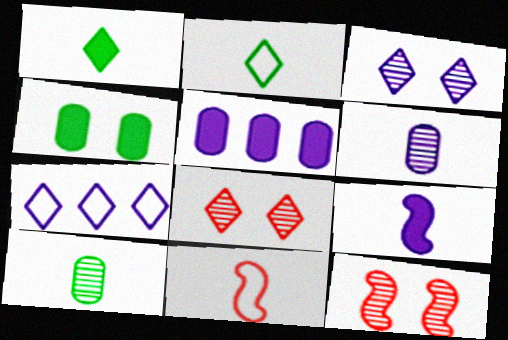[[1, 6, 11], 
[1, 7, 8], 
[2, 5, 12]]